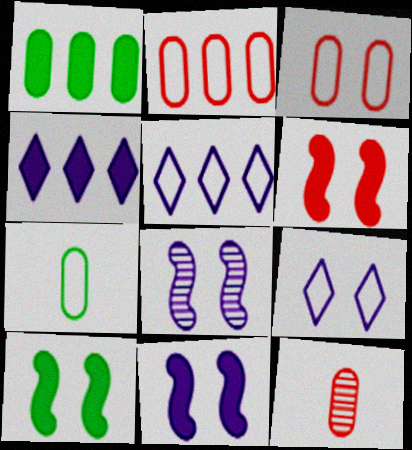[[5, 10, 12], 
[6, 10, 11]]